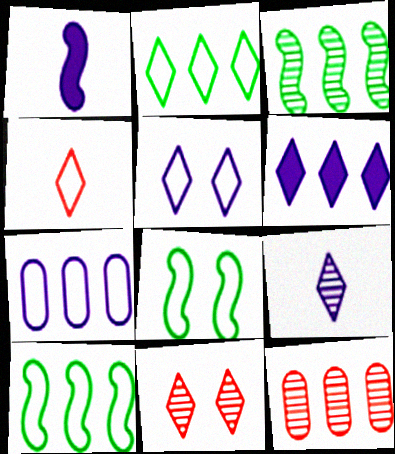[[2, 4, 5], 
[4, 7, 8], 
[5, 6, 9], 
[6, 10, 12]]